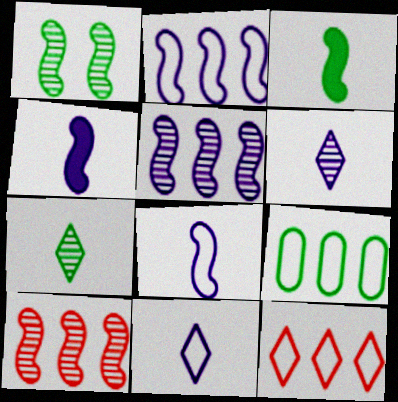[[2, 9, 12]]